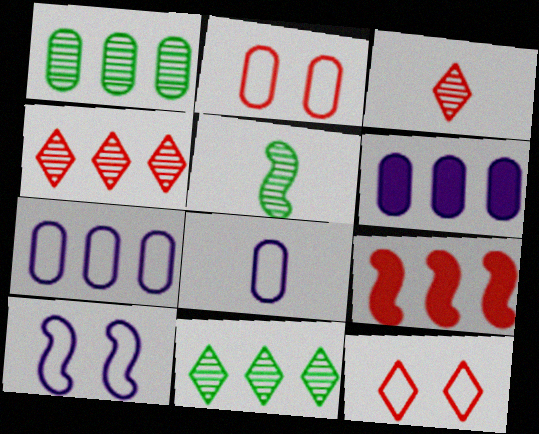[[2, 3, 9], 
[5, 6, 12], 
[5, 9, 10], 
[7, 9, 11]]